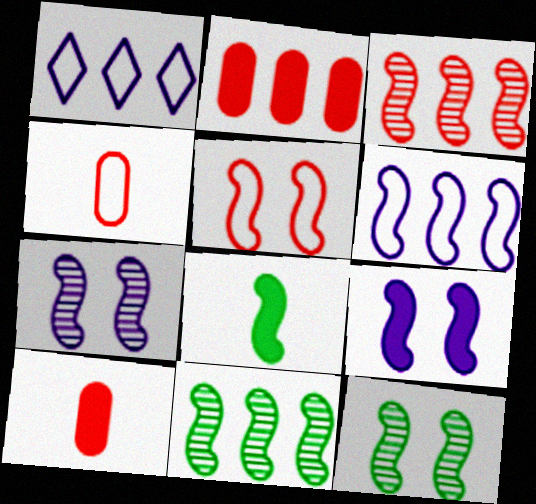[[1, 2, 11], 
[1, 10, 12], 
[5, 9, 12]]